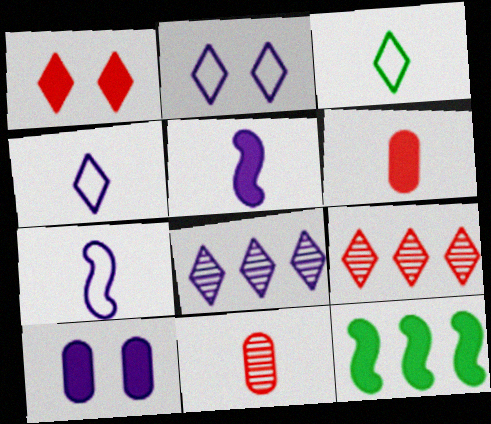[[1, 3, 8], 
[2, 11, 12], 
[3, 5, 11], 
[7, 8, 10]]